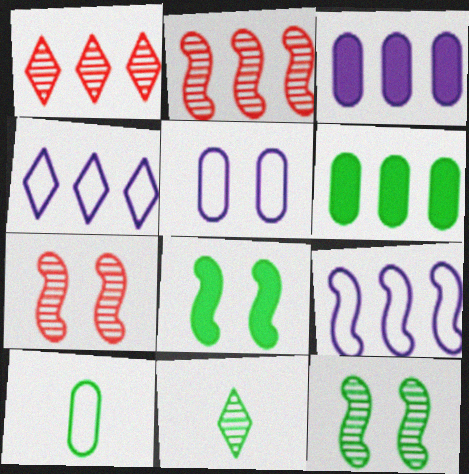[[1, 6, 9], 
[2, 4, 6]]